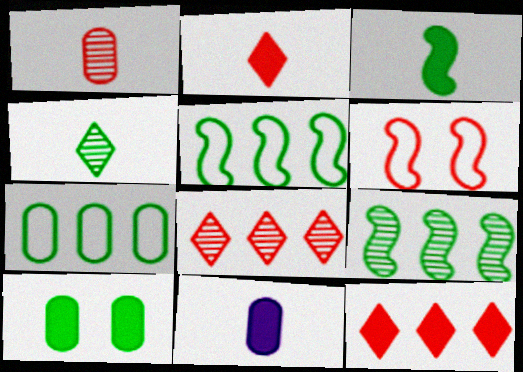[[1, 6, 12], 
[2, 3, 11], 
[4, 5, 10]]